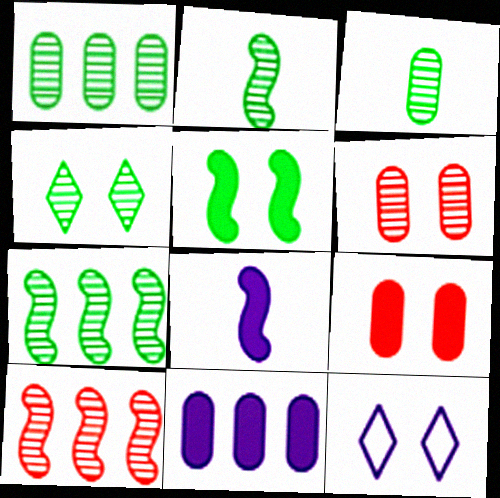[[1, 2, 4], 
[3, 4, 7], 
[5, 6, 12]]